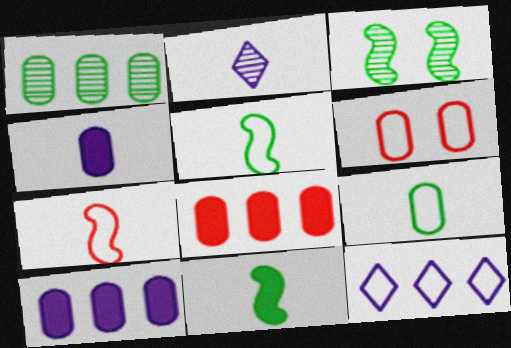[[1, 4, 6], 
[5, 6, 12]]